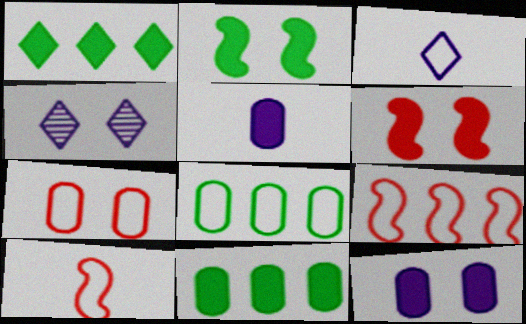[[1, 5, 6], 
[2, 4, 7], 
[4, 10, 11]]